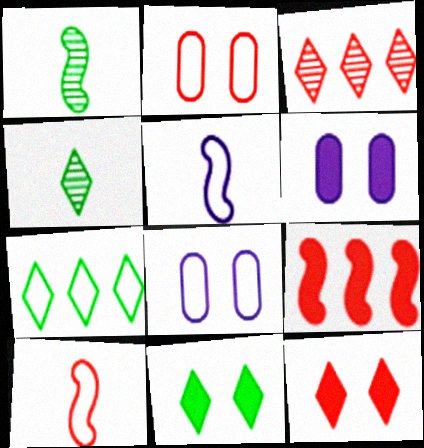[[2, 5, 7], 
[4, 7, 11], 
[4, 8, 9], 
[7, 8, 10]]